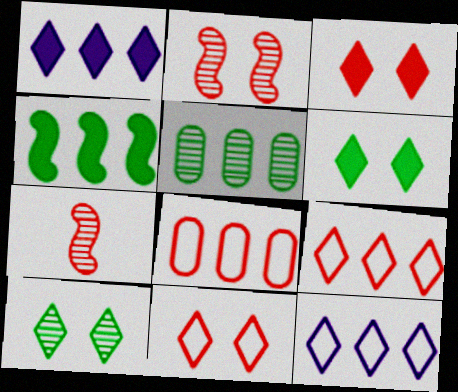[[3, 7, 8]]